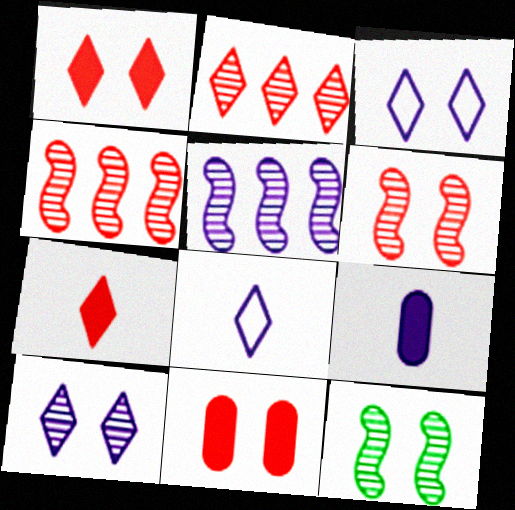[[3, 5, 9], 
[3, 11, 12]]